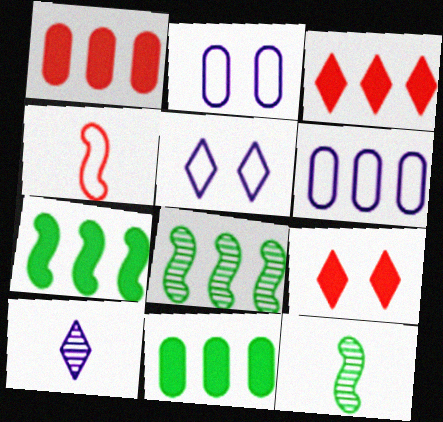[[1, 5, 12], 
[2, 3, 12], 
[3, 6, 8], 
[6, 9, 12]]